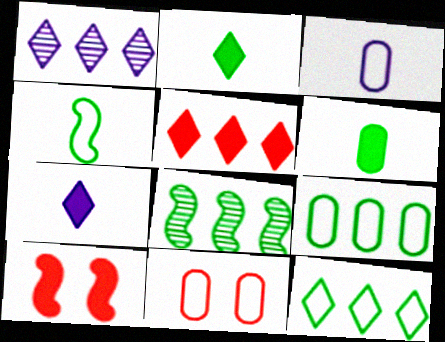[[1, 5, 12], 
[3, 9, 11], 
[7, 8, 11]]